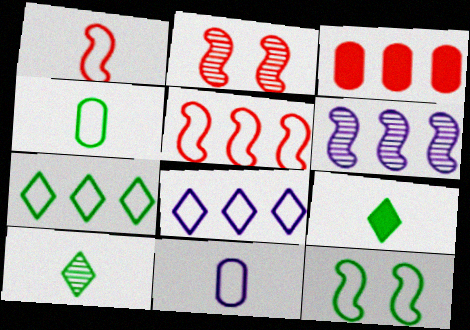[[3, 6, 7], 
[4, 7, 12]]